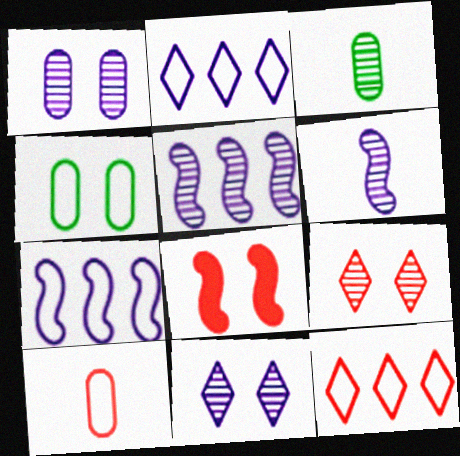[[2, 3, 8], 
[3, 5, 9], 
[4, 8, 11]]